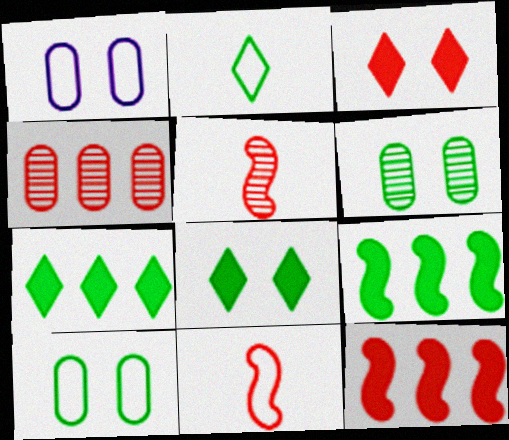[[1, 5, 7], 
[2, 6, 9], 
[3, 4, 11]]